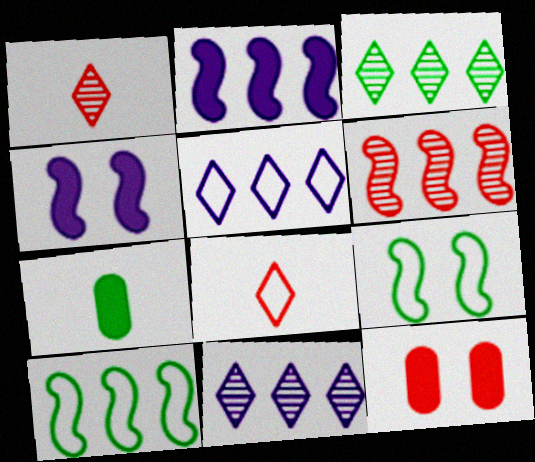[[2, 6, 10], 
[3, 7, 9], 
[6, 8, 12]]